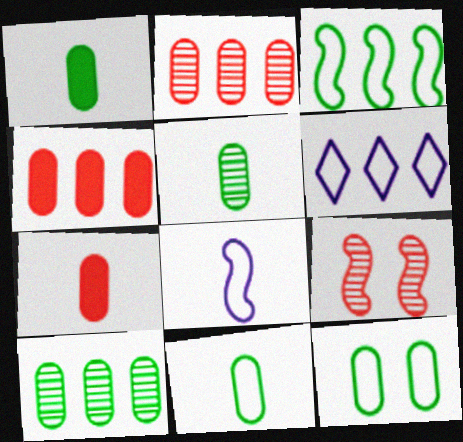[[1, 5, 11], 
[1, 6, 9], 
[1, 10, 12]]